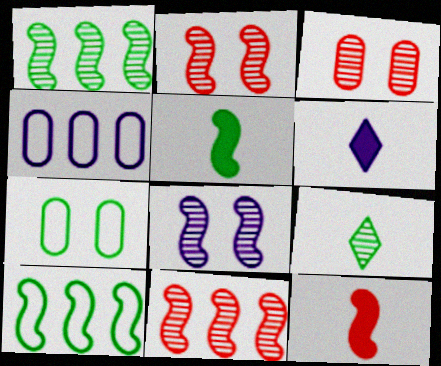[[3, 6, 10], 
[4, 6, 8], 
[6, 7, 11], 
[8, 10, 12]]